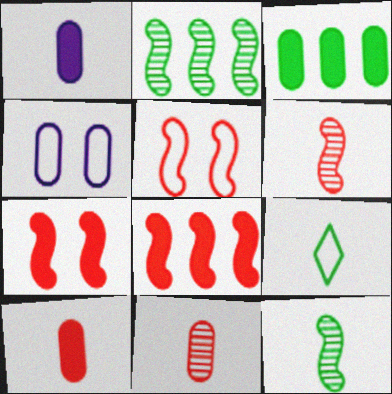[[1, 6, 9], 
[3, 4, 11], 
[5, 6, 8]]